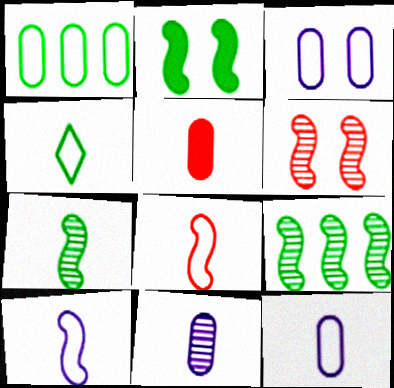[[4, 8, 12]]